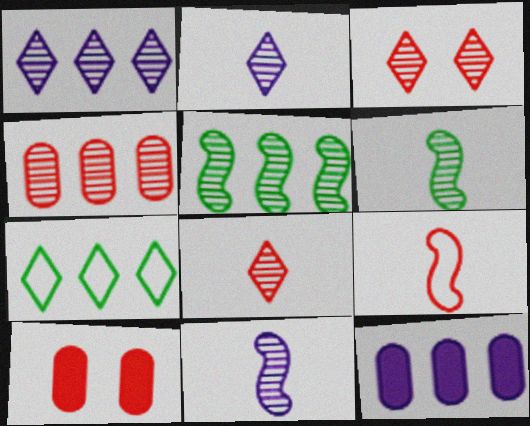[[1, 4, 5], 
[7, 10, 11]]